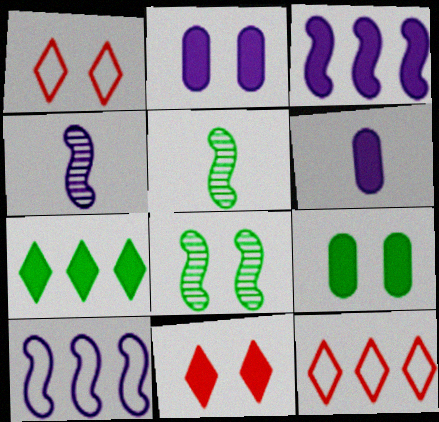[[1, 2, 8], 
[2, 5, 12], 
[4, 9, 12], 
[6, 8, 12]]